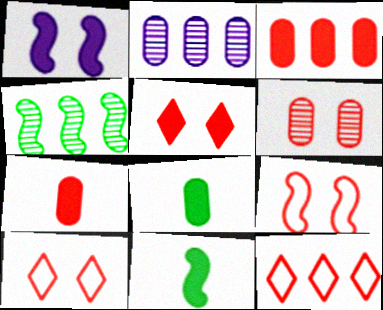[[2, 10, 11], 
[5, 6, 9]]